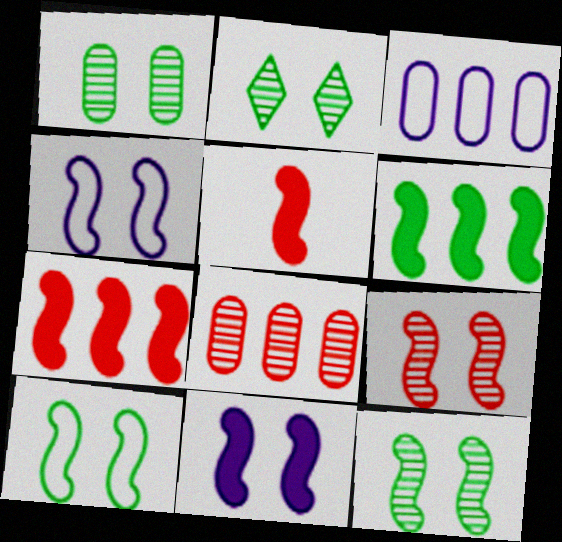[[1, 2, 12], 
[2, 3, 5], 
[5, 6, 11], 
[9, 10, 11]]